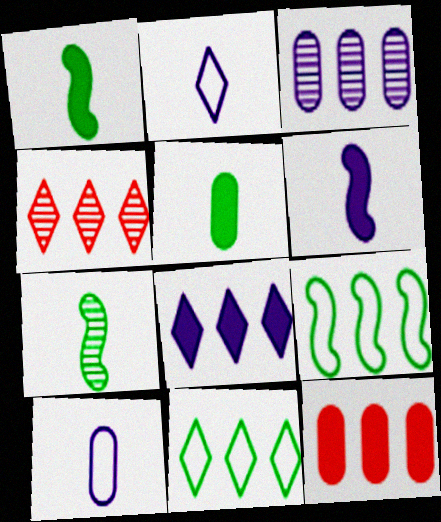[[4, 8, 11]]